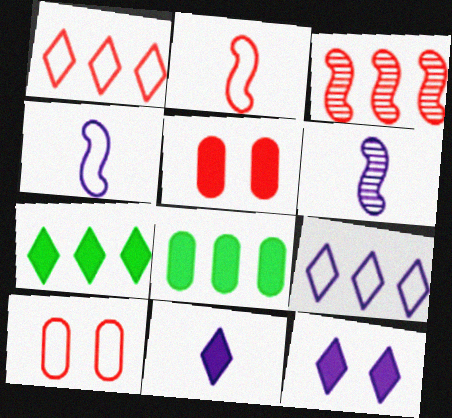[[1, 2, 10], 
[3, 8, 9], 
[6, 7, 10]]